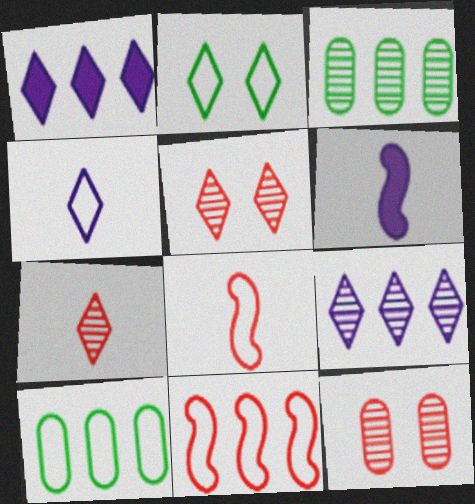[[1, 2, 7], 
[1, 3, 11], 
[5, 6, 10]]